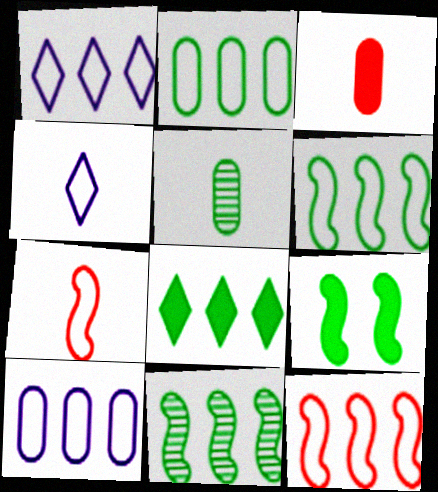[[1, 2, 12], 
[2, 8, 11]]